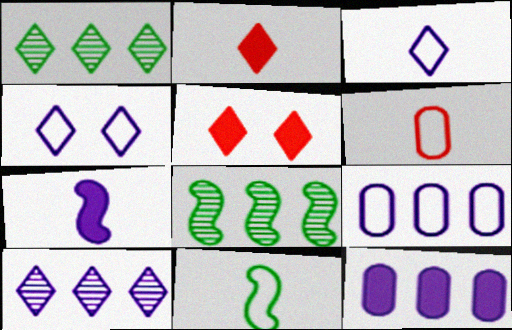[[1, 2, 4], 
[1, 3, 5], 
[3, 6, 11]]